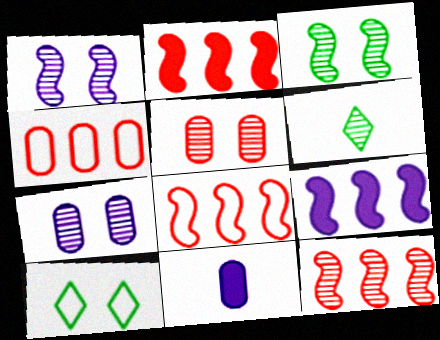[[2, 8, 12], 
[6, 7, 12], 
[10, 11, 12]]